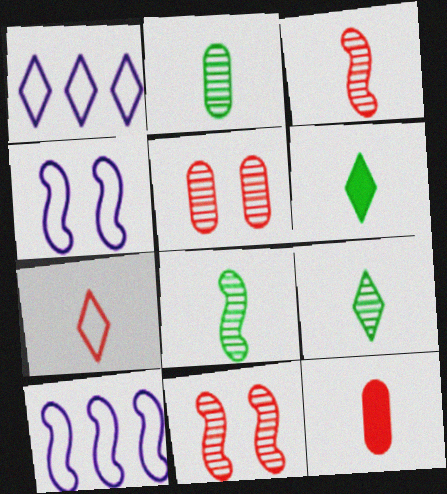[[2, 8, 9], 
[3, 7, 12], 
[5, 6, 10]]